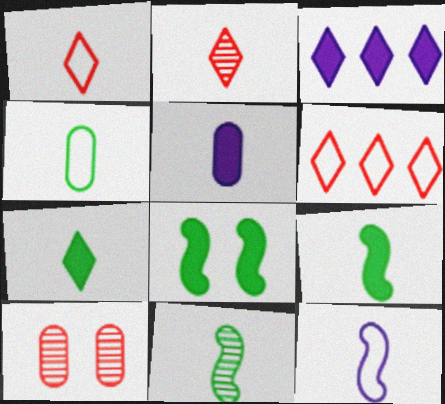[[1, 4, 12], 
[1, 5, 11], 
[4, 7, 11]]